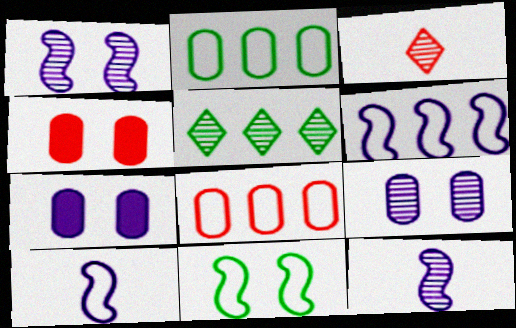[[4, 5, 10]]